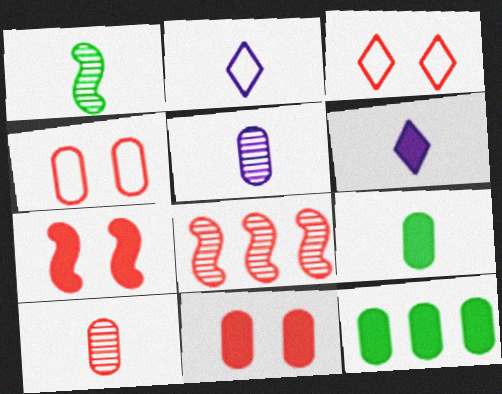[[4, 5, 12], 
[6, 7, 12]]